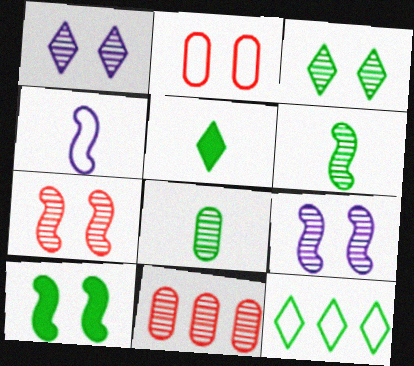[[1, 2, 10], 
[1, 6, 11], 
[2, 4, 12], 
[3, 5, 12], 
[8, 10, 12]]